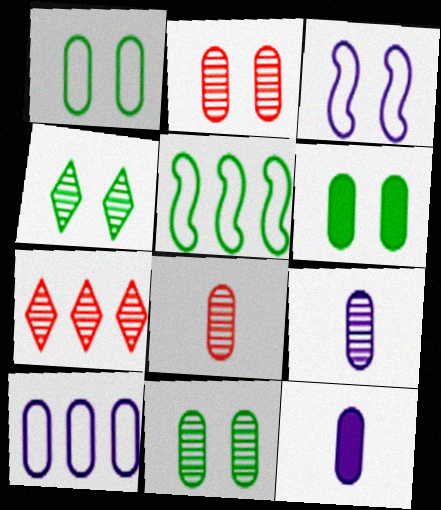[[1, 6, 11], 
[6, 8, 10]]